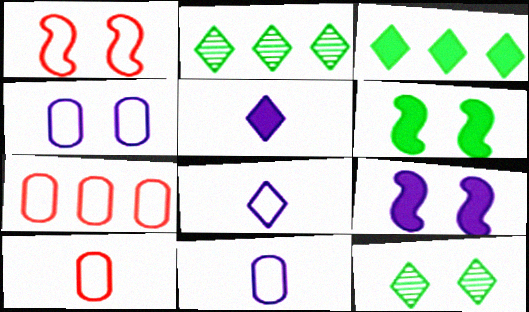[[2, 9, 10]]